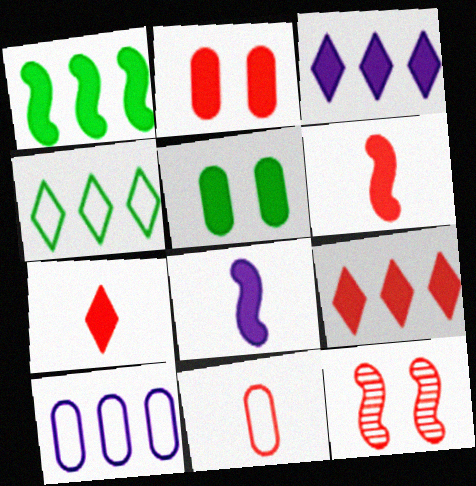[[2, 6, 9], 
[3, 5, 6], 
[5, 8, 9], 
[9, 11, 12]]